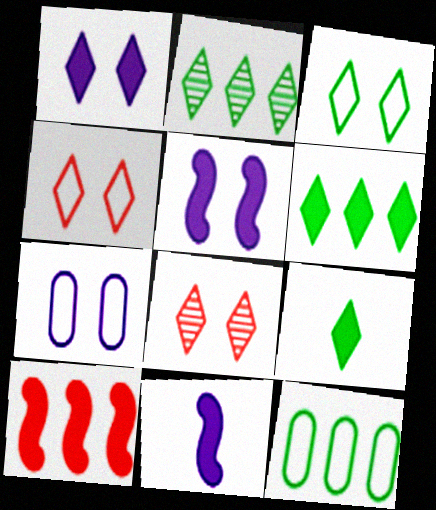[[1, 3, 8], 
[2, 3, 9], 
[8, 11, 12]]